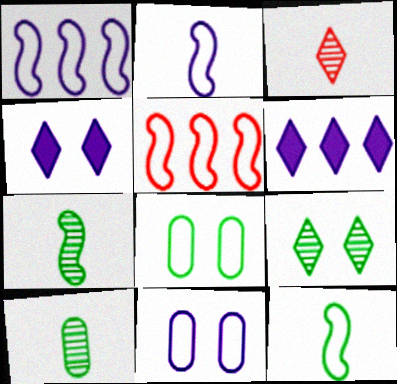[[4, 5, 10]]